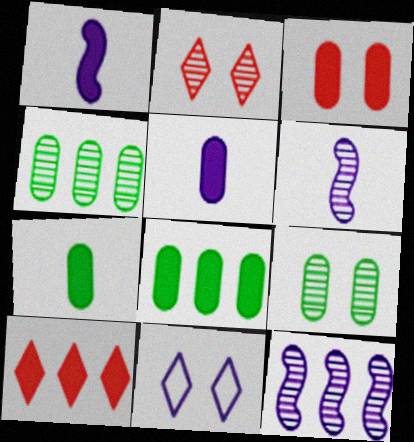[[2, 4, 6], 
[3, 5, 8], 
[5, 11, 12]]